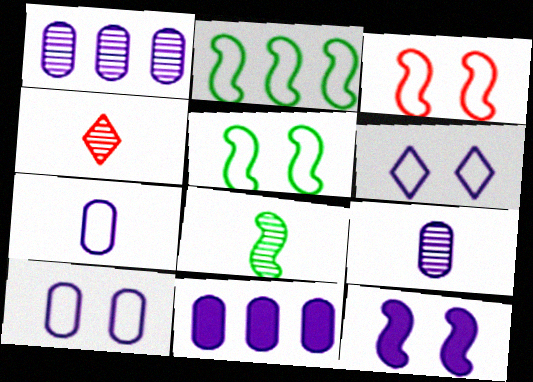[[4, 5, 11], 
[4, 8, 9], 
[9, 10, 11]]